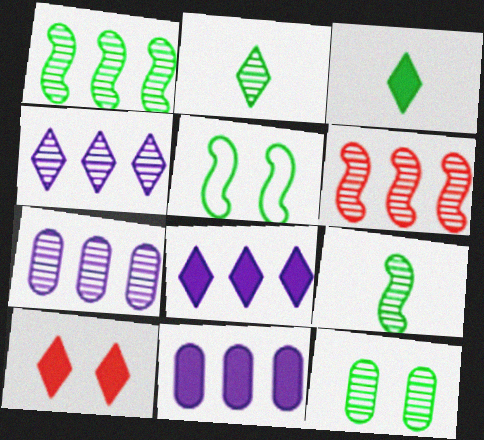[[1, 2, 12], 
[3, 8, 10]]